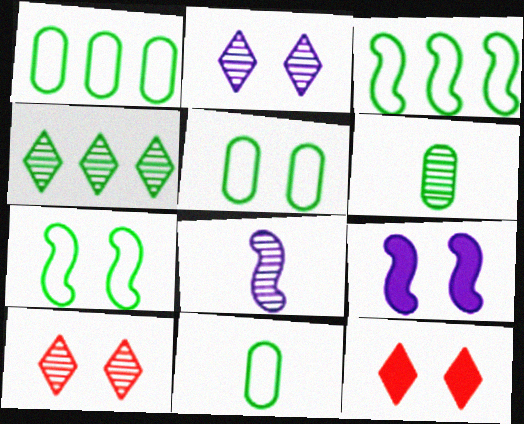[[1, 5, 11], 
[1, 8, 12], 
[5, 9, 10]]